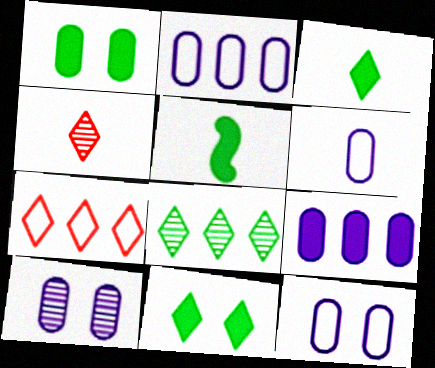[[2, 6, 12], 
[4, 5, 6], 
[5, 7, 10], 
[6, 9, 10]]